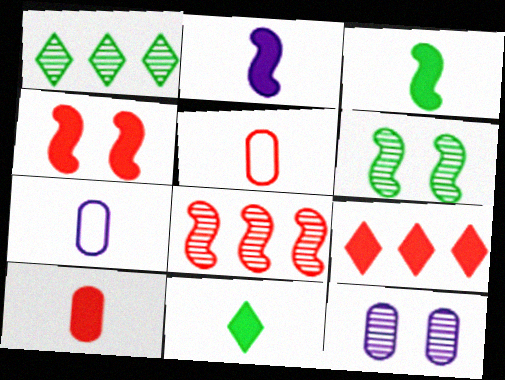[[1, 4, 7], 
[2, 10, 11], 
[4, 9, 10], 
[6, 7, 9]]